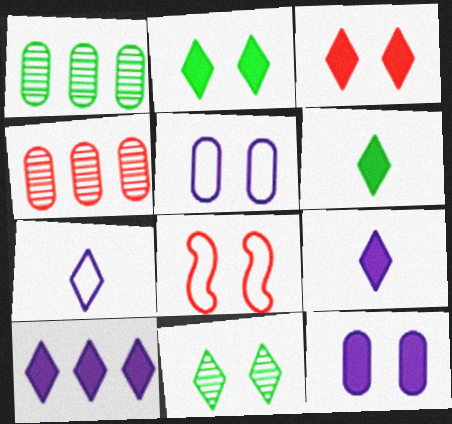[[1, 8, 9], 
[3, 6, 10], 
[8, 11, 12]]